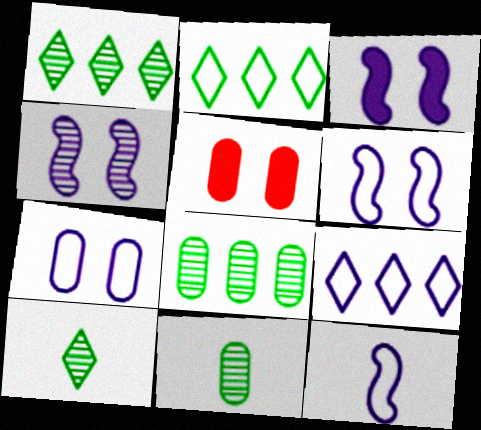[[1, 5, 12], 
[3, 4, 6], 
[7, 9, 12]]